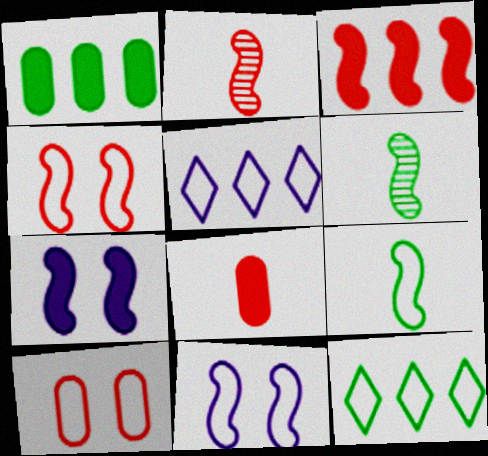[[2, 3, 4], 
[3, 6, 11], 
[5, 9, 10]]